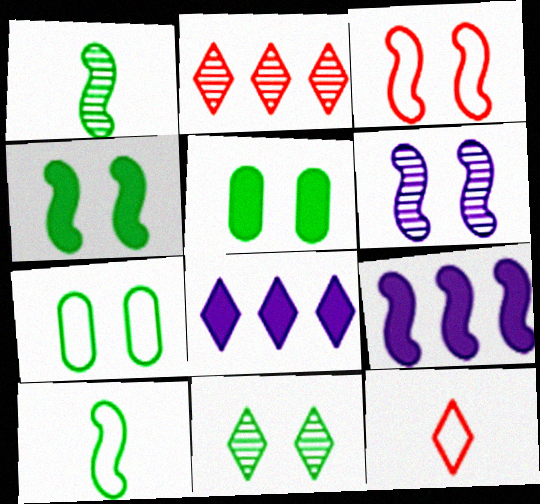[[1, 3, 9], 
[3, 4, 6], 
[4, 7, 11], 
[8, 11, 12]]